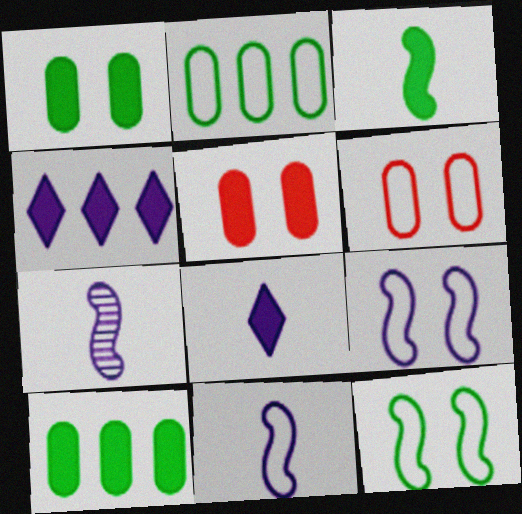[[3, 4, 5]]